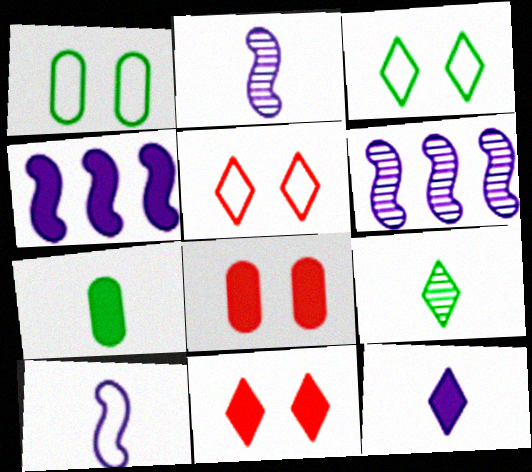[[4, 7, 11], 
[5, 6, 7]]